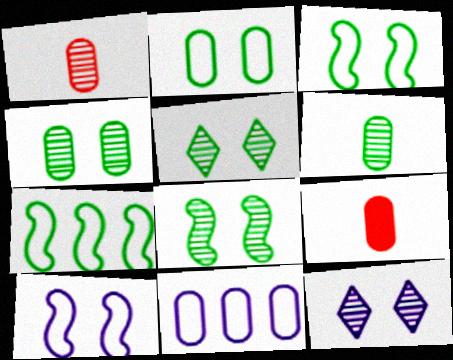[[4, 5, 8], 
[4, 9, 11], 
[7, 9, 12]]